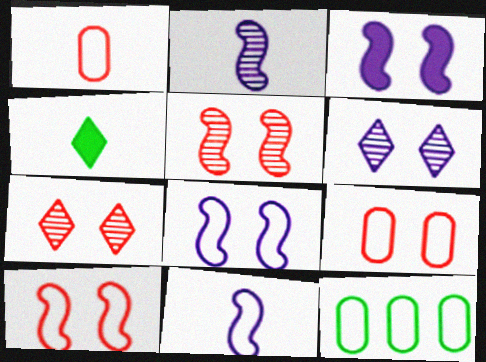[[1, 2, 4]]